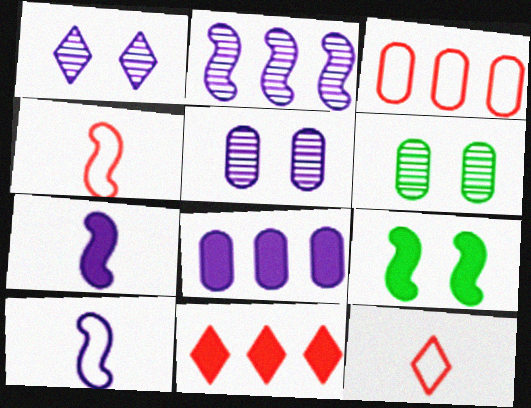[[1, 8, 10], 
[2, 4, 9], 
[6, 10, 11]]